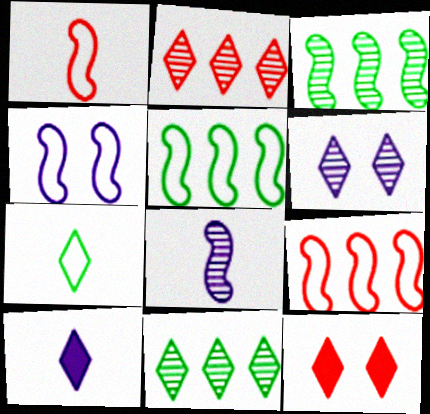[[1, 4, 5]]